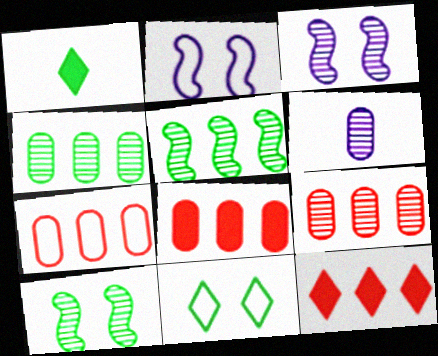[[1, 2, 9], 
[1, 3, 7], 
[7, 8, 9]]